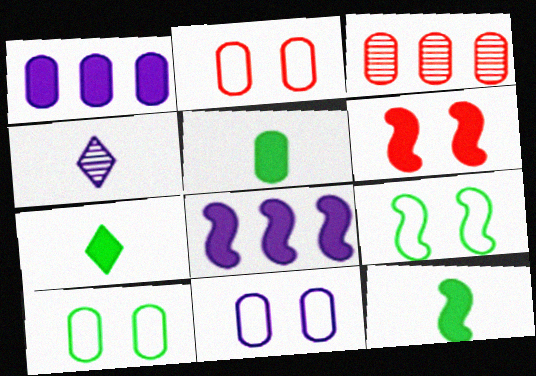[[1, 6, 7], 
[2, 10, 11], 
[3, 5, 11], 
[4, 8, 11], 
[5, 7, 12], 
[6, 8, 12]]